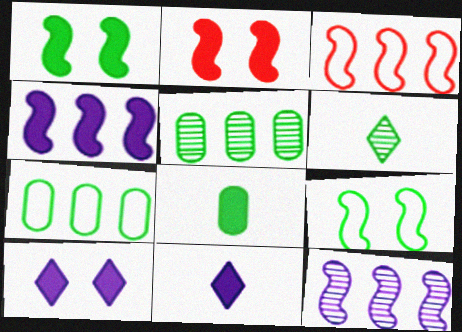[[1, 6, 7]]